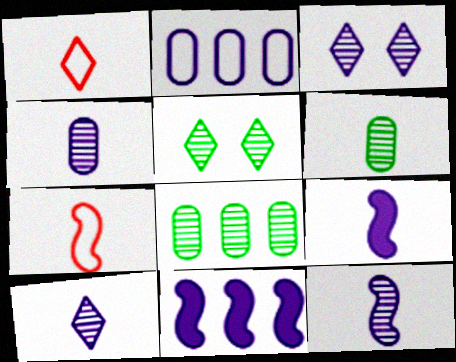[[1, 6, 9], 
[2, 3, 9], 
[4, 10, 12]]